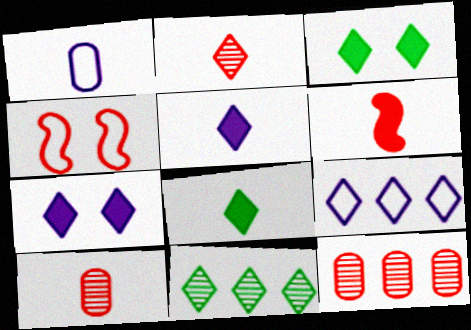[[2, 3, 9]]